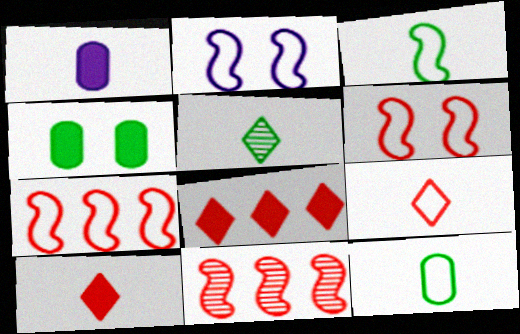[[2, 3, 7]]